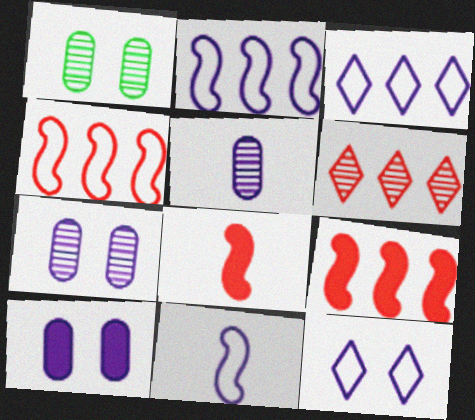[[1, 3, 8]]